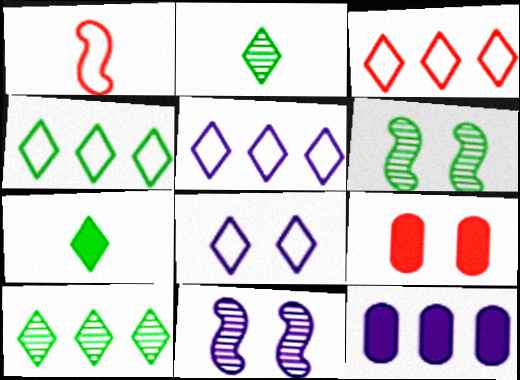[[3, 4, 5], 
[6, 8, 9]]